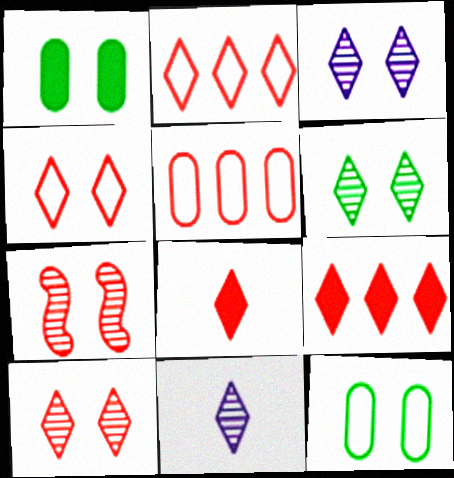[[2, 8, 10], 
[3, 6, 10], 
[5, 7, 8]]